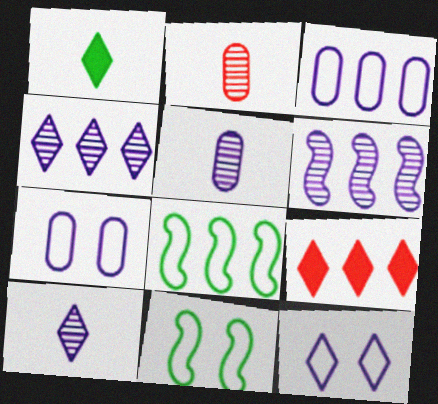[[5, 9, 11]]